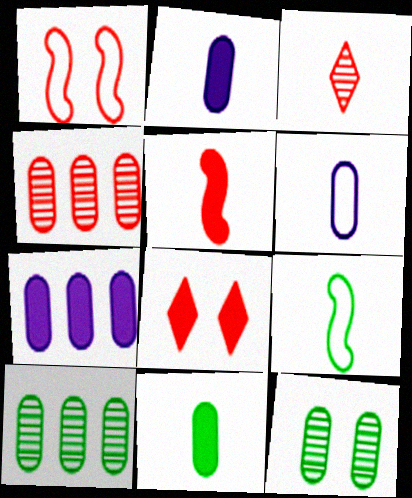[[2, 3, 9]]